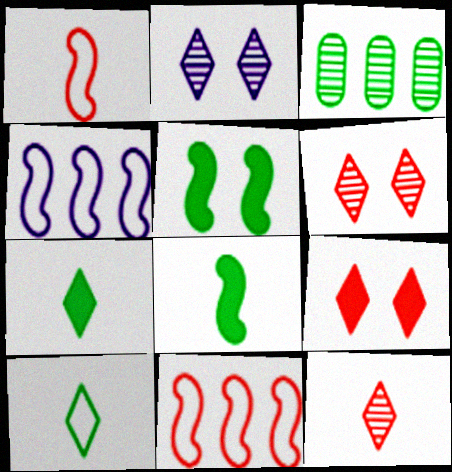[[3, 5, 10]]